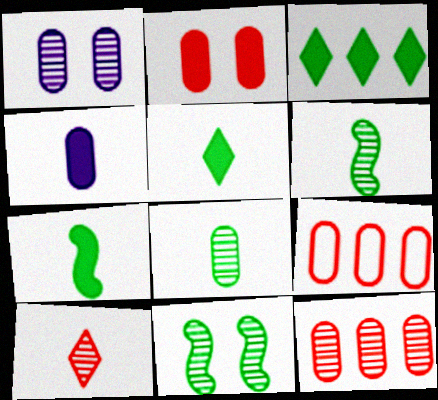[[1, 8, 12]]